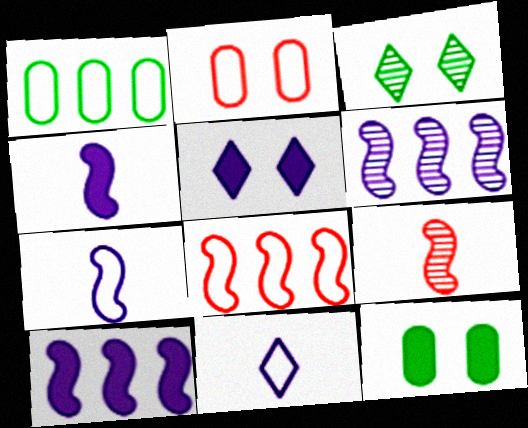[[1, 5, 9]]